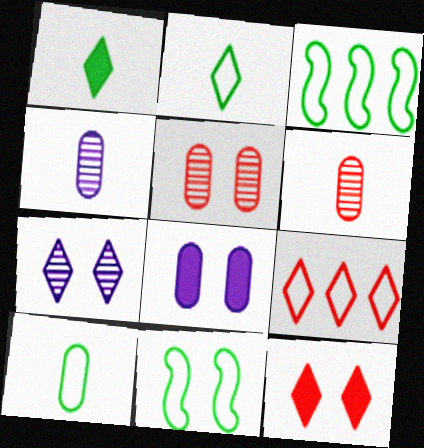[[1, 7, 9], 
[3, 4, 12]]